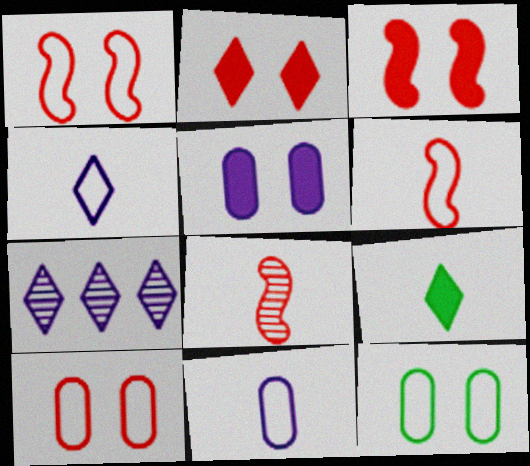[[8, 9, 11]]